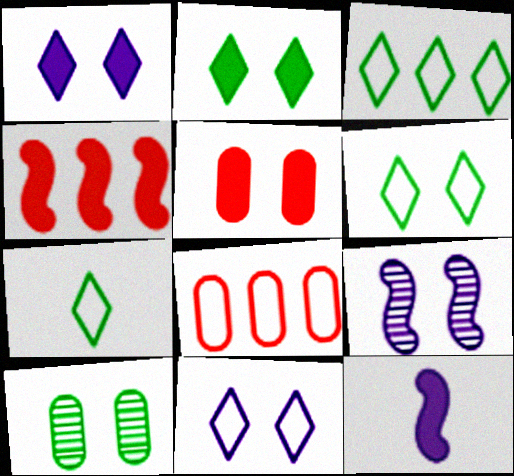[[3, 6, 7], 
[5, 6, 9]]